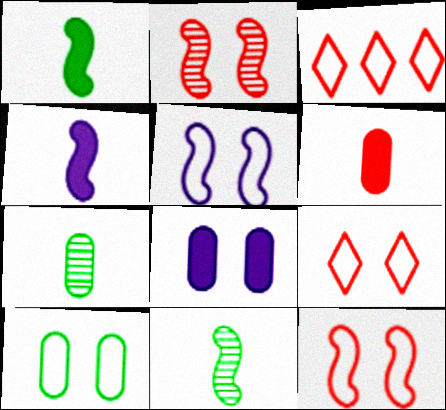[[2, 3, 6], 
[3, 8, 11], 
[5, 9, 10]]